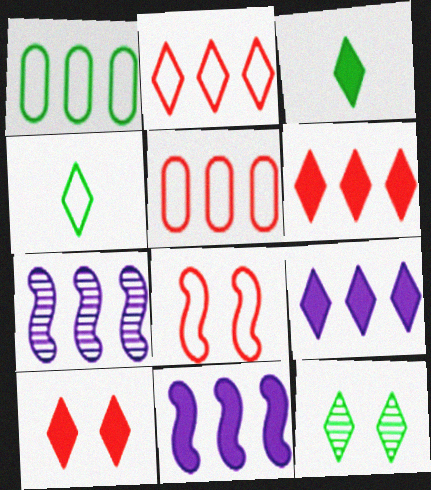[[1, 6, 7], 
[3, 9, 10]]